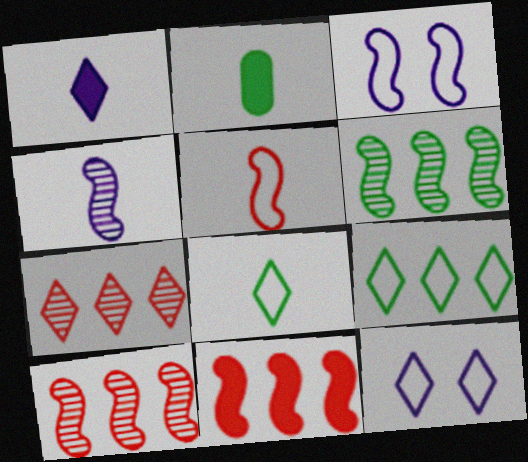[[2, 3, 7], 
[2, 10, 12]]